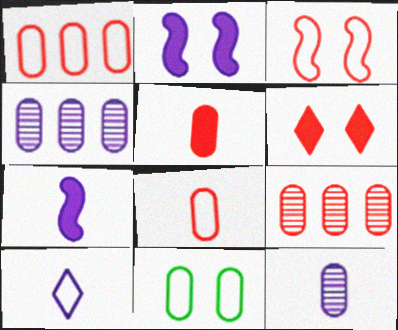[[2, 4, 10], 
[4, 5, 11], 
[7, 10, 12]]